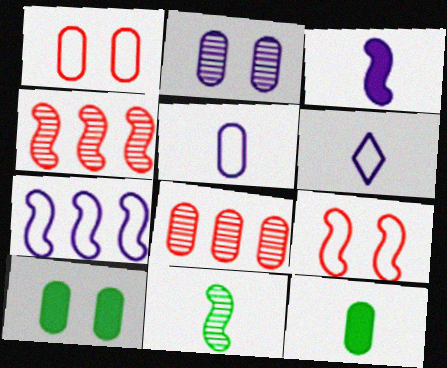[[1, 2, 10], 
[4, 6, 10], 
[5, 8, 10]]